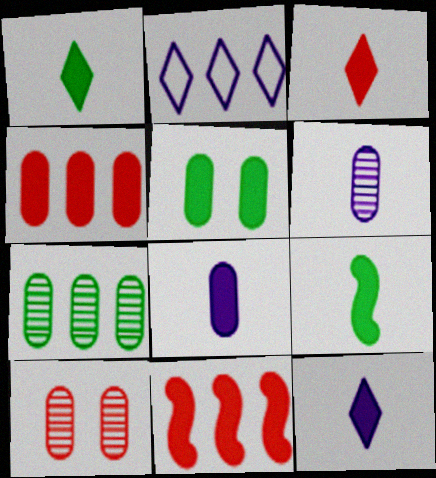[[1, 3, 12], 
[2, 7, 11], 
[2, 9, 10], 
[3, 8, 9], 
[4, 5, 8], 
[5, 11, 12], 
[6, 7, 10]]